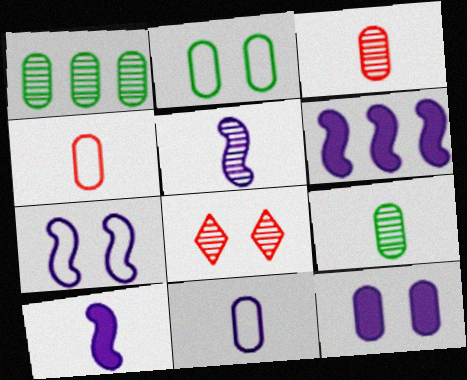[[1, 4, 12], 
[1, 5, 8], 
[5, 6, 7]]